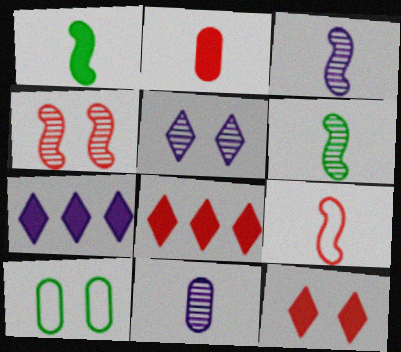[[1, 3, 9], 
[3, 8, 10]]